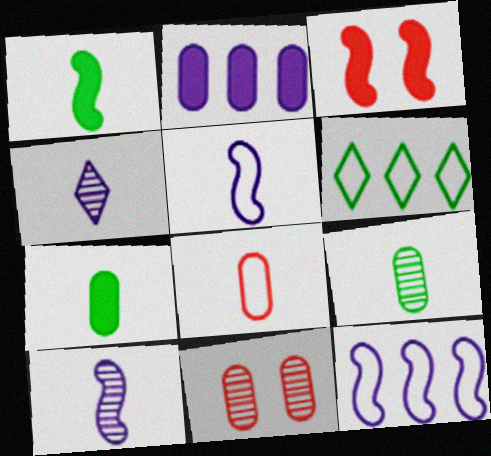[[1, 4, 8]]